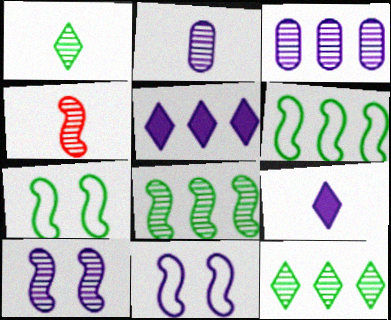[[1, 2, 4], 
[2, 5, 11], 
[3, 9, 11], 
[4, 8, 10]]